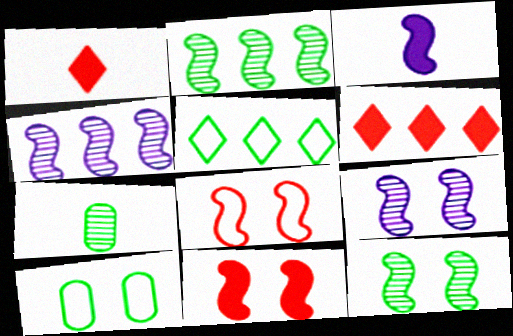[[1, 4, 10], 
[2, 3, 8]]